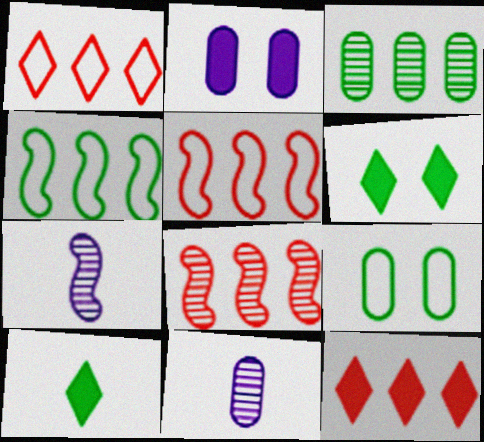[[5, 6, 11], 
[7, 9, 12]]